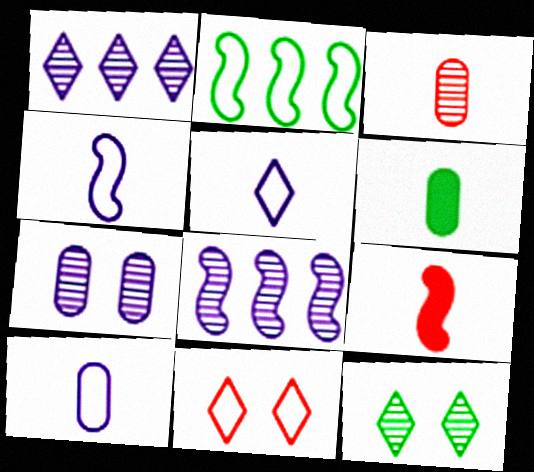[[2, 6, 12], 
[2, 10, 11], 
[3, 6, 10], 
[3, 8, 12], 
[4, 5, 10], 
[6, 8, 11]]